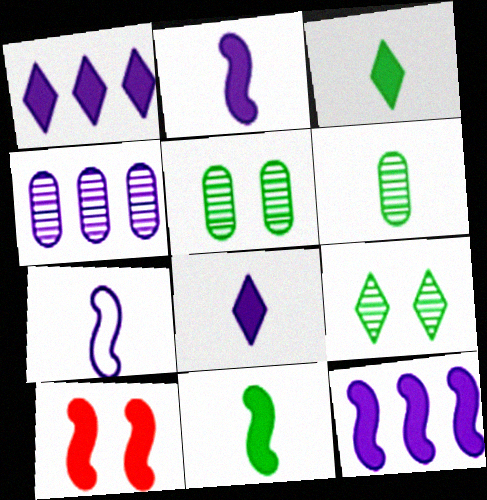[[10, 11, 12]]